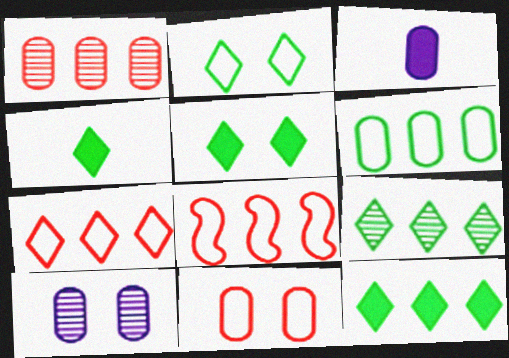[[2, 4, 9], 
[4, 5, 12], 
[4, 8, 10]]